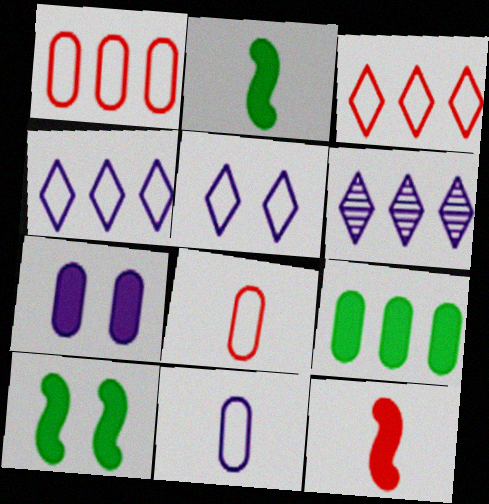[[6, 8, 10]]